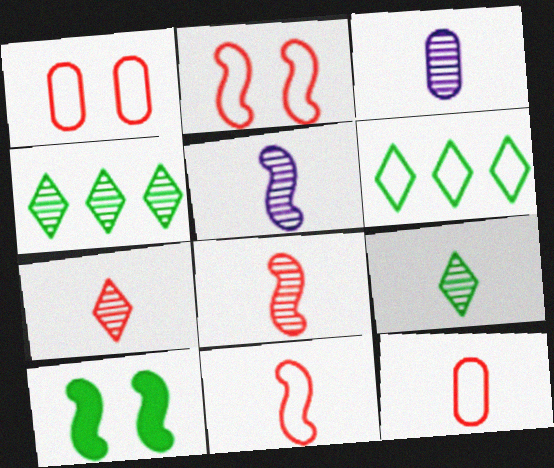[[3, 8, 9]]